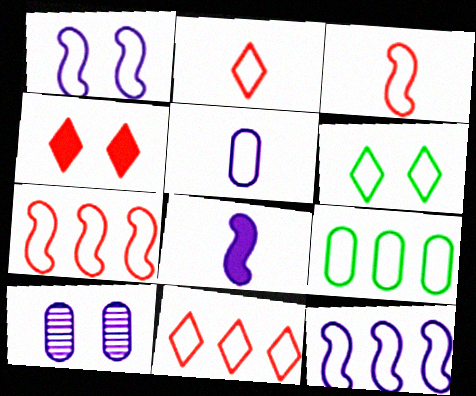[[1, 2, 9], 
[5, 6, 7], 
[9, 11, 12]]